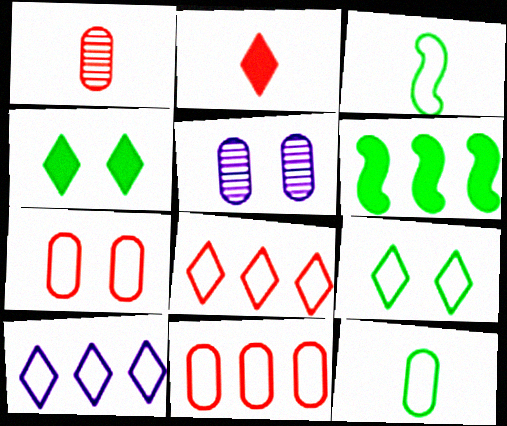[[3, 7, 10]]